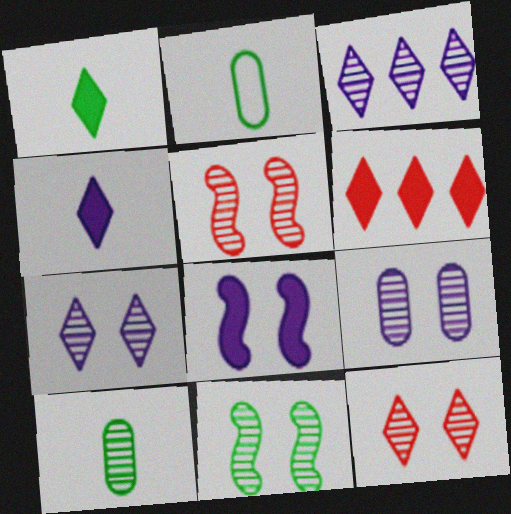[[3, 5, 10], 
[9, 11, 12]]